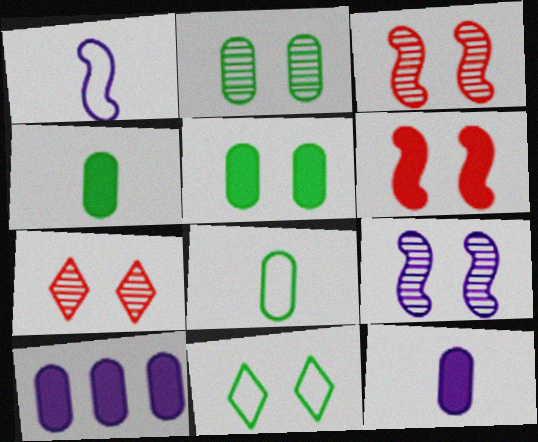[[2, 7, 9]]